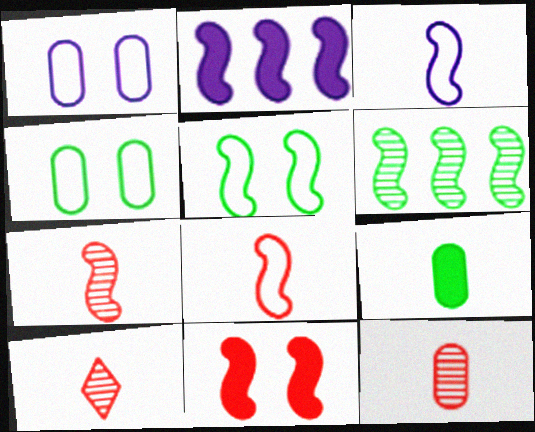[[2, 4, 10], 
[2, 5, 7], 
[3, 6, 11], 
[3, 9, 10], 
[7, 10, 12]]